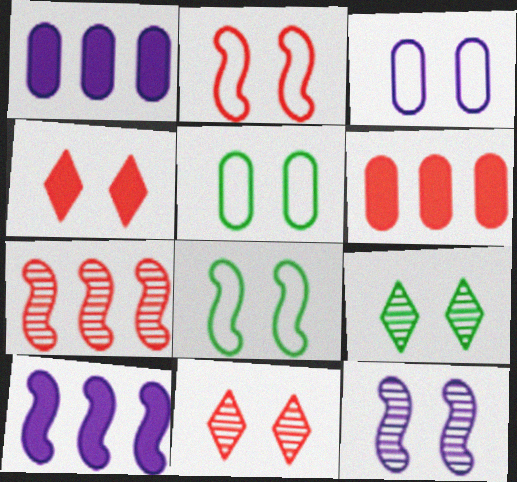[[4, 5, 12]]